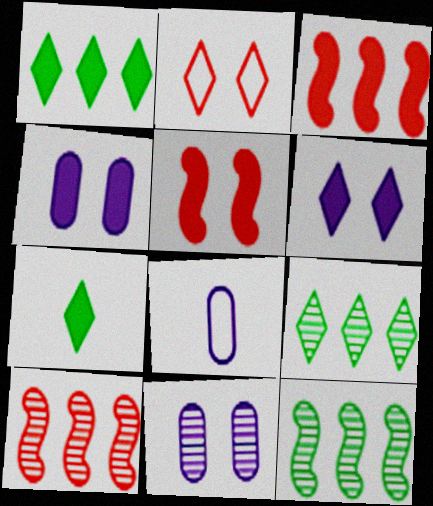[[3, 4, 7], 
[5, 8, 9]]